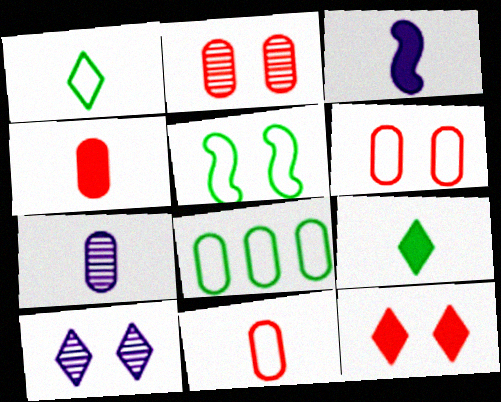[[1, 5, 8], 
[3, 4, 9]]